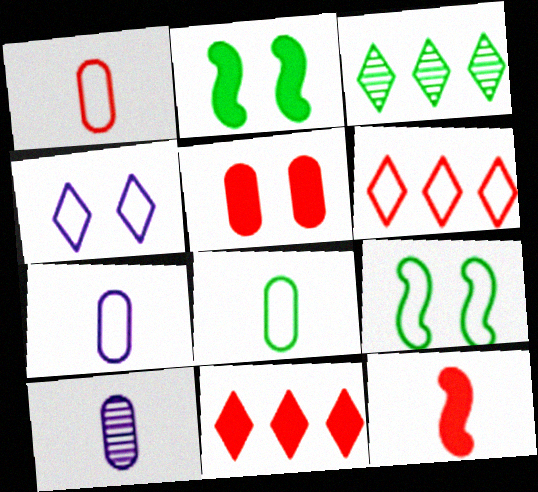[[1, 7, 8], 
[2, 3, 8], 
[2, 6, 10], 
[5, 11, 12], 
[6, 7, 9], 
[9, 10, 11]]